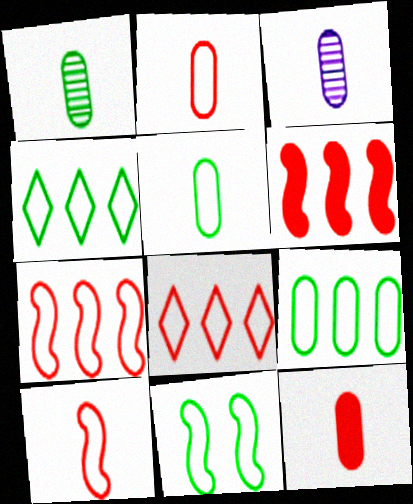[[3, 5, 12], 
[4, 5, 11]]